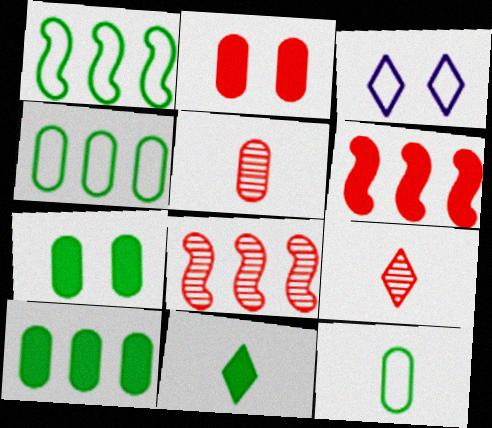[]